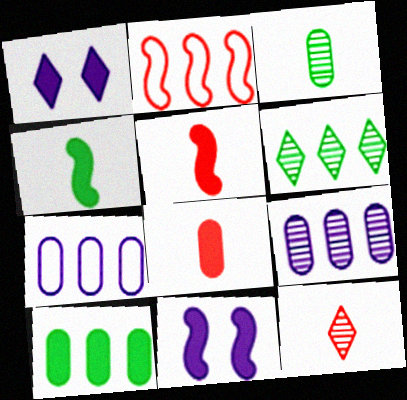[[1, 2, 3], 
[1, 5, 10]]